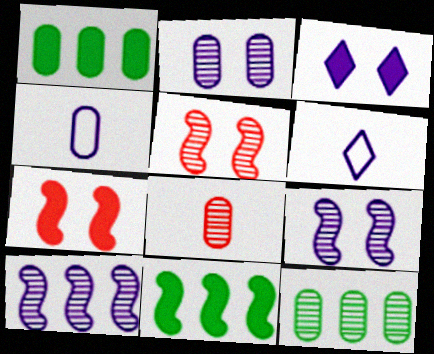[[1, 5, 6], 
[2, 8, 12], 
[3, 4, 10], 
[6, 7, 12]]